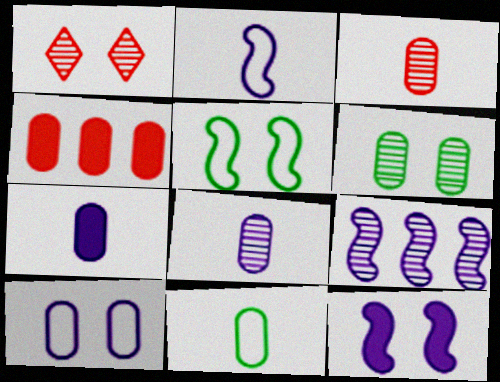[[2, 9, 12], 
[3, 7, 11]]